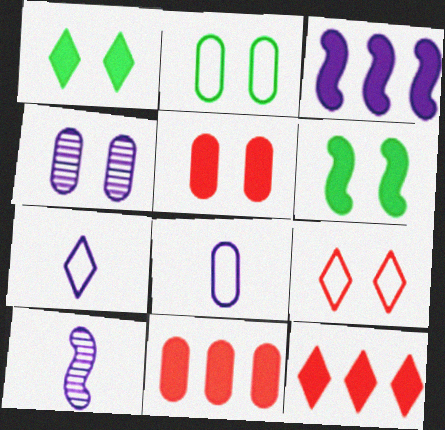[[2, 4, 5], 
[2, 10, 12], 
[3, 4, 7], 
[4, 6, 9]]